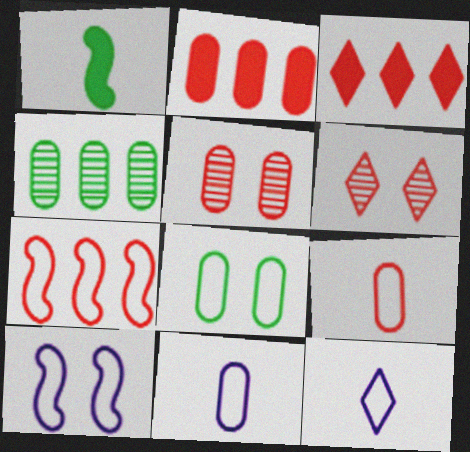[[2, 5, 9], 
[7, 8, 12]]